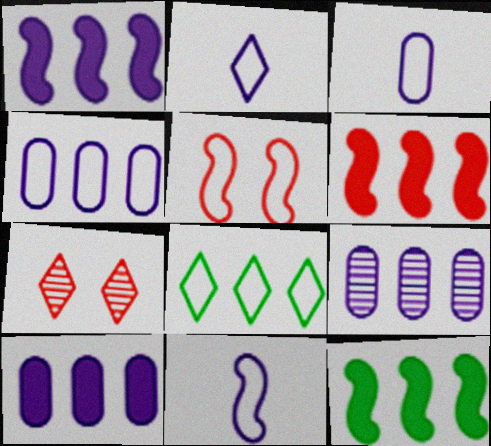[[1, 6, 12], 
[2, 3, 11], 
[3, 5, 8], 
[3, 7, 12], 
[4, 9, 10], 
[6, 8, 9]]